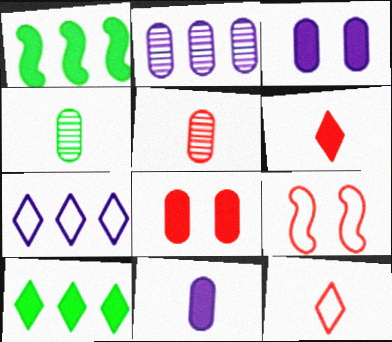[[1, 3, 6]]